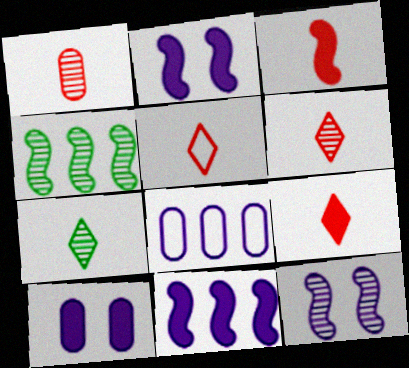[[1, 3, 5], 
[4, 5, 10], 
[5, 6, 9]]